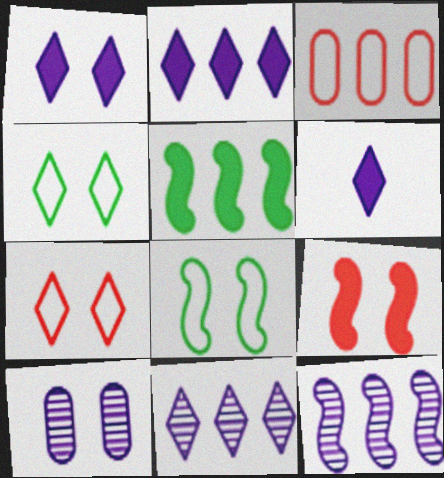[[1, 2, 6], 
[3, 5, 11], 
[4, 9, 10]]